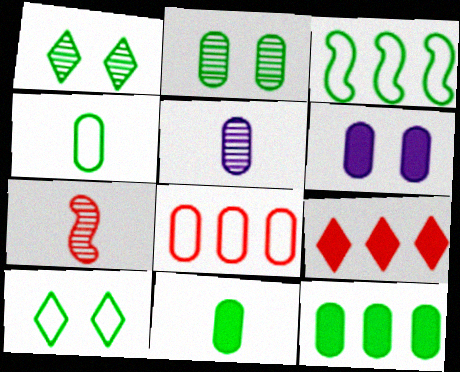[[1, 3, 11], 
[2, 4, 12], 
[3, 4, 10]]